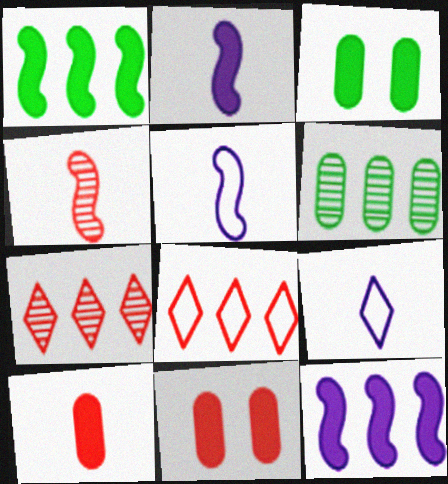[[3, 5, 7], 
[4, 8, 11], 
[6, 8, 12]]